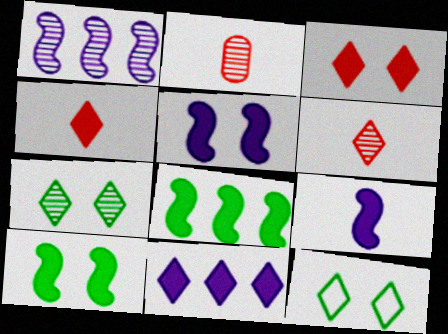[[1, 2, 7], 
[6, 11, 12]]